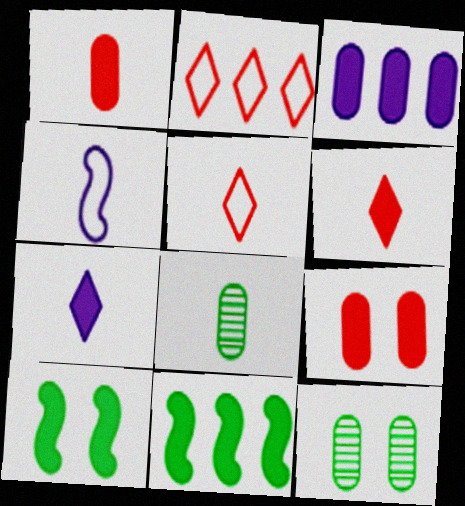[[3, 6, 10], 
[4, 6, 8], 
[7, 9, 11]]